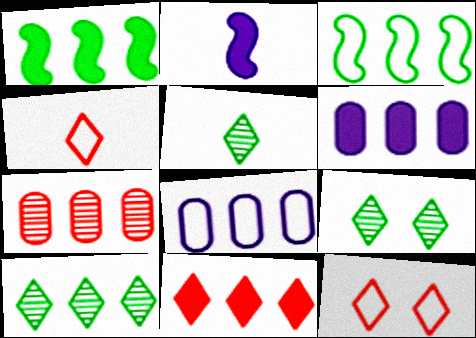[[1, 6, 11], 
[5, 9, 10]]